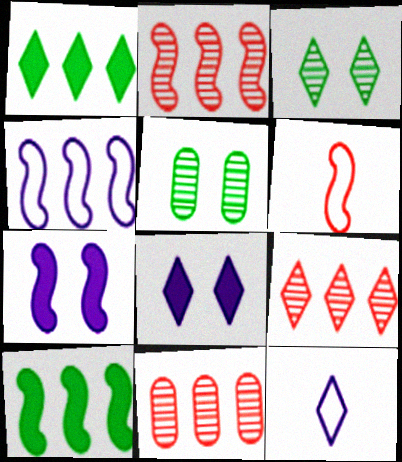[[1, 4, 11], 
[2, 4, 10], 
[2, 9, 11]]